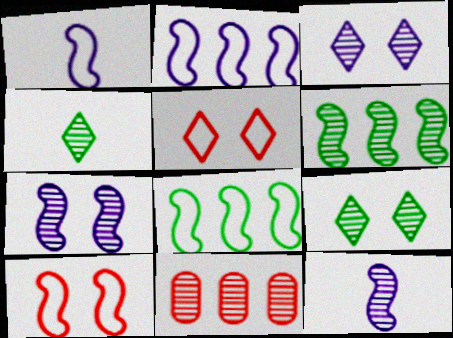[[1, 8, 10], 
[4, 7, 11], 
[9, 11, 12]]